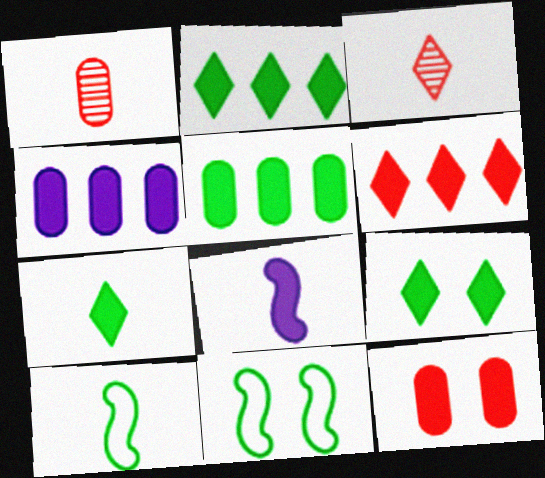[[2, 7, 9], 
[2, 8, 12], 
[3, 4, 11]]